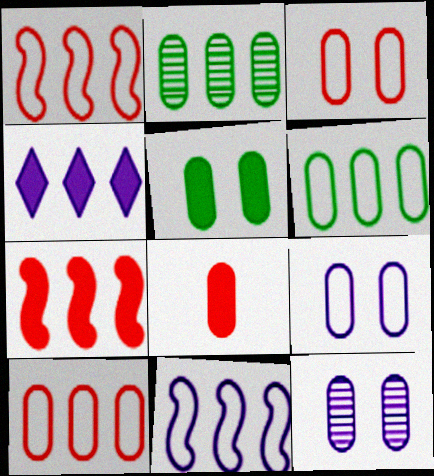[[1, 2, 4], 
[2, 8, 9], 
[3, 5, 12], 
[6, 8, 12]]